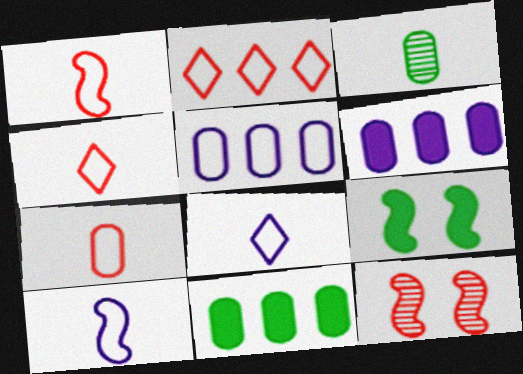[[1, 4, 7], 
[8, 11, 12]]